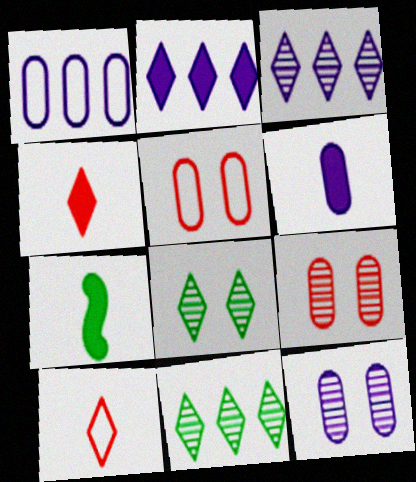[[1, 6, 12], 
[2, 8, 10], 
[3, 5, 7], 
[4, 6, 7]]